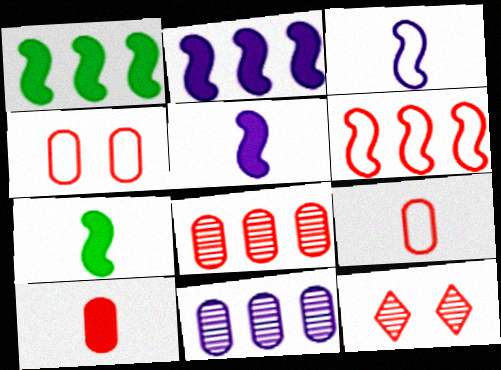[[4, 8, 10], 
[6, 10, 12]]